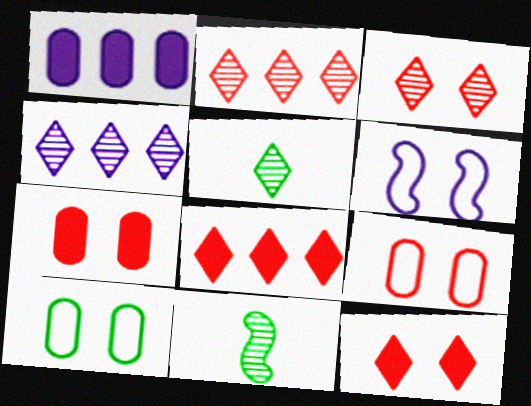[[3, 4, 5]]